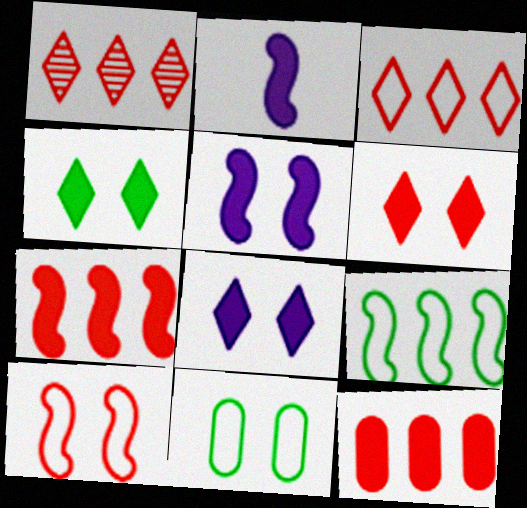[[1, 2, 11], 
[2, 4, 12], 
[4, 6, 8]]